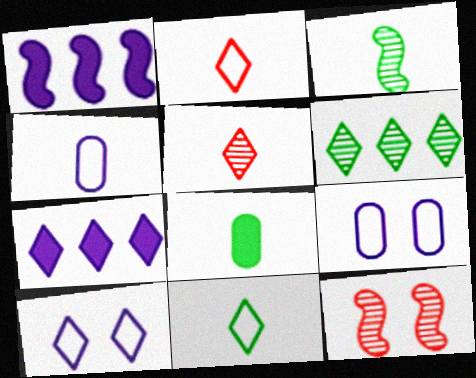[[3, 8, 11]]